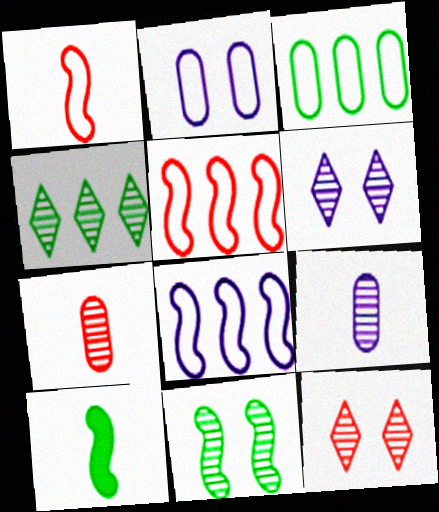[]